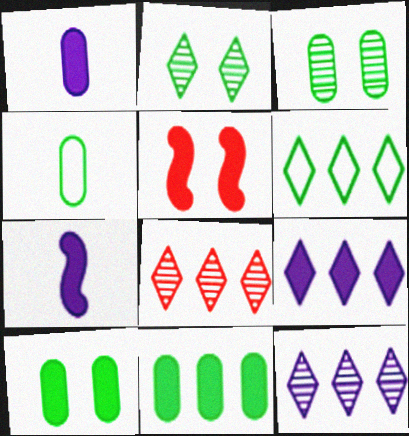[[3, 4, 11], 
[4, 5, 12], 
[6, 8, 9]]